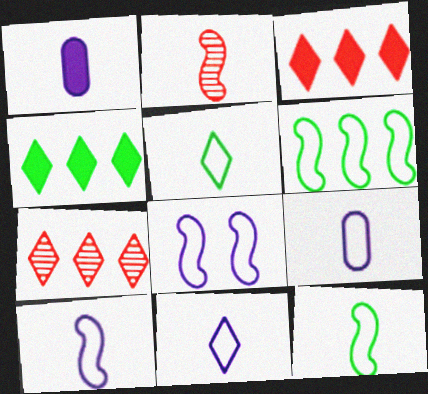[[1, 2, 5], 
[9, 10, 11]]